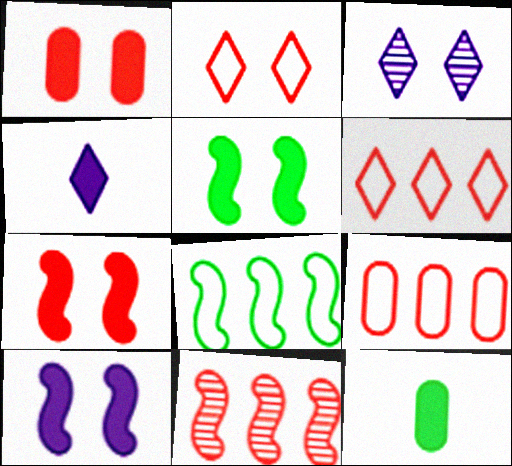[[5, 7, 10]]